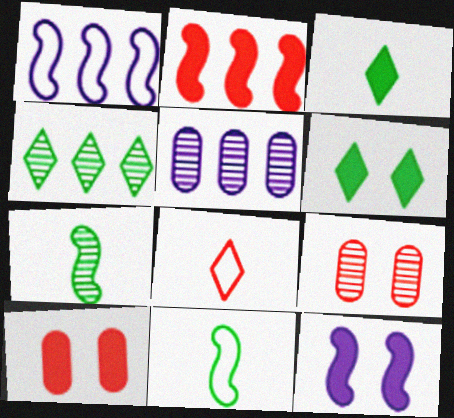[[1, 3, 9], 
[2, 8, 9], 
[6, 10, 12]]